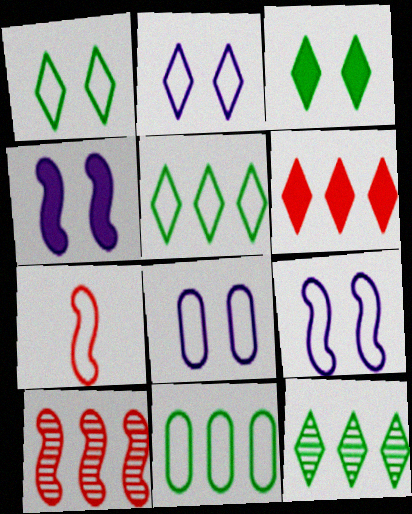[[2, 7, 11], 
[2, 8, 9], 
[5, 7, 8]]